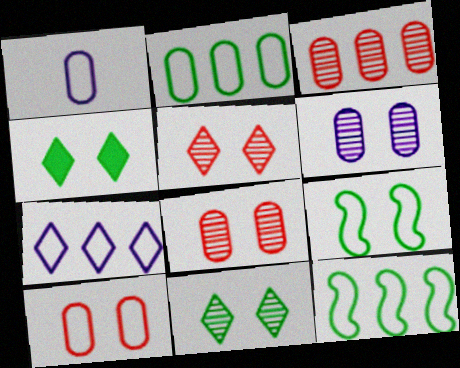[[1, 2, 10]]